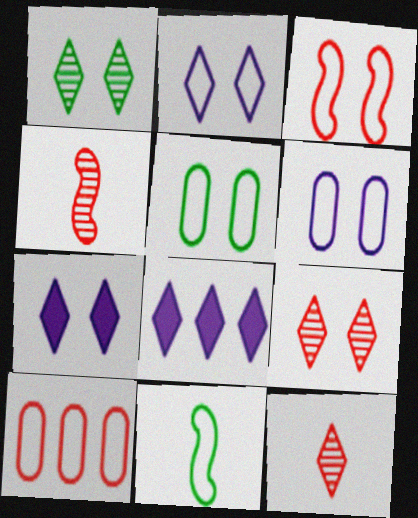[[2, 3, 5], 
[2, 10, 11], 
[4, 5, 8]]